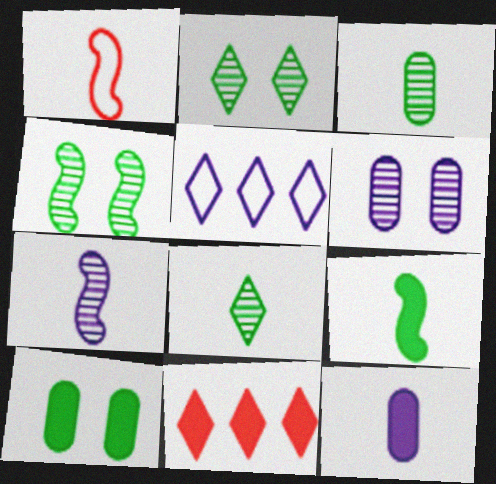[[1, 7, 9], 
[1, 8, 12]]